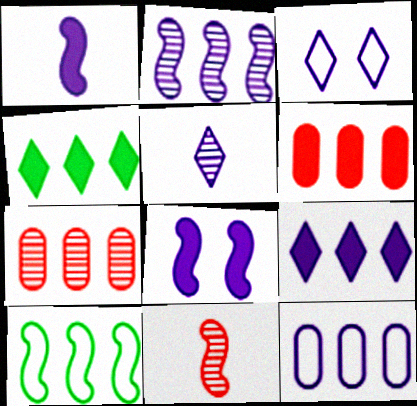[[2, 9, 12], 
[3, 5, 9], 
[5, 8, 12], 
[7, 9, 10], 
[8, 10, 11]]